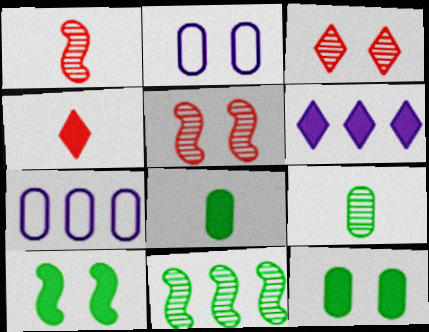[[2, 3, 10], 
[2, 4, 11]]